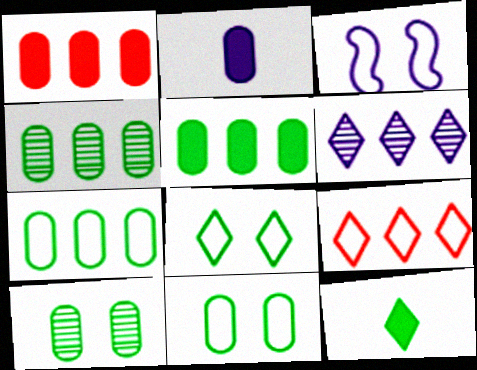[[2, 3, 6], 
[4, 5, 7]]